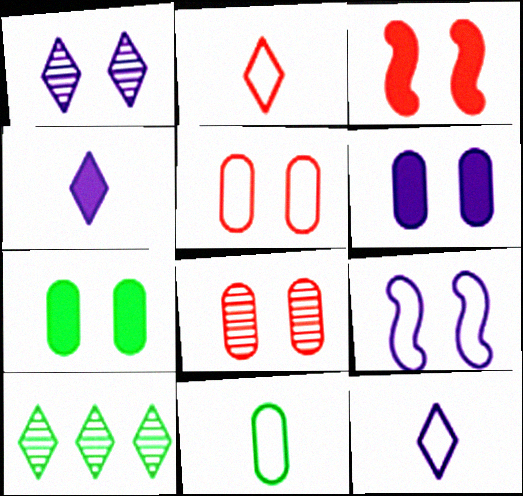[[1, 6, 9]]